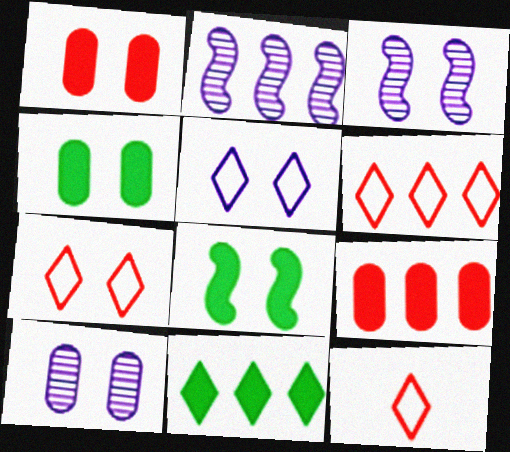[[2, 4, 12], 
[3, 4, 7], 
[6, 7, 12], 
[7, 8, 10]]